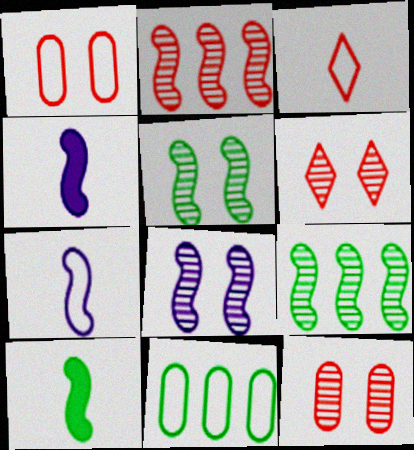[[4, 6, 11]]